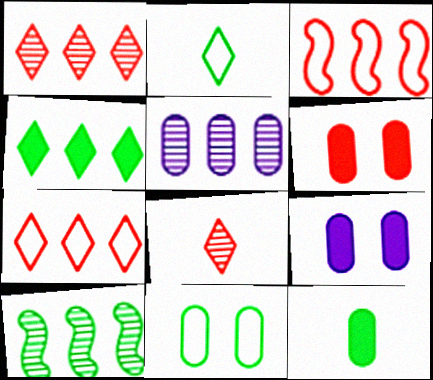[[1, 5, 10], 
[3, 4, 5], 
[3, 6, 8]]